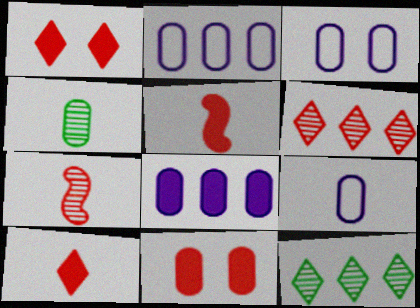[[2, 3, 9], 
[2, 4, 11], 
[3, 5, 12]]